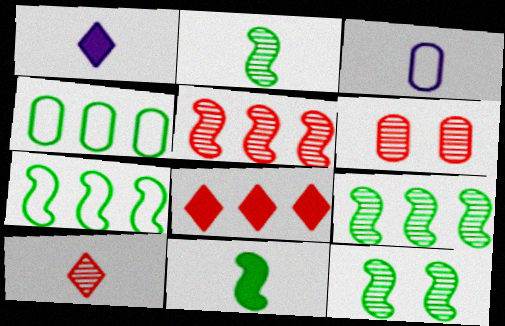[[1, 6, 7], 
[2, 9, 12], 
[3, 8, 12], 
[3, 10, 11], 
[5, 6, 10], 
[7, 11, 12]]